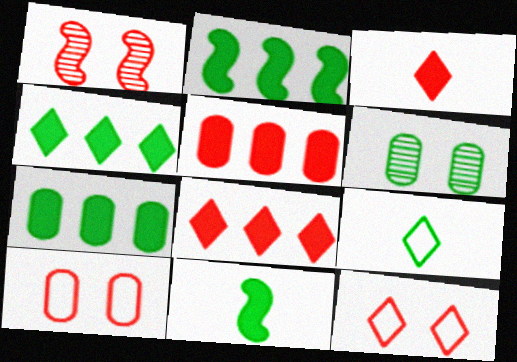[[2, 4, 7], 
[2, 6, 9]]